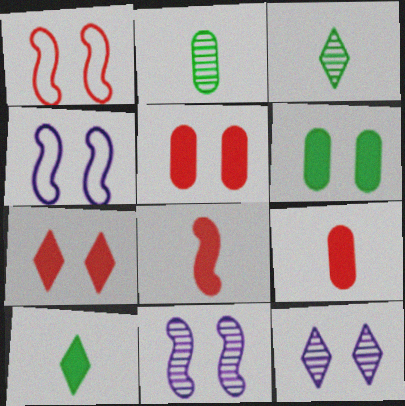[[1, 6, 12]]